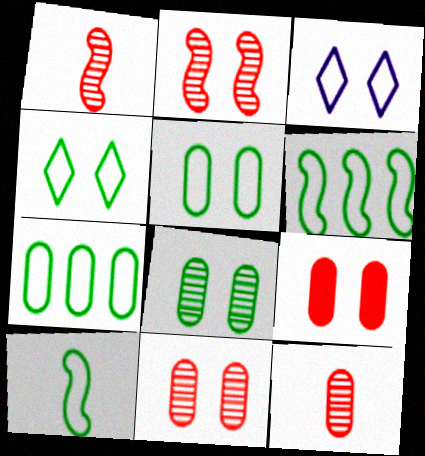[[4, 7, 10]]